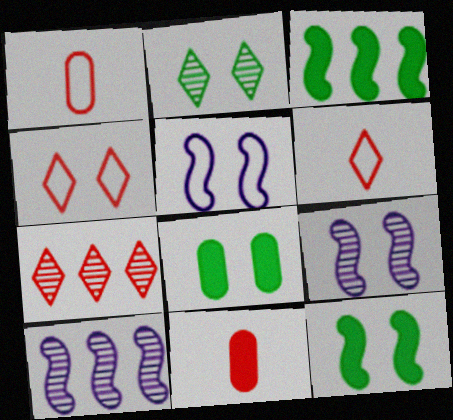[[4, 8, 9], 
[6, 8, 10]]